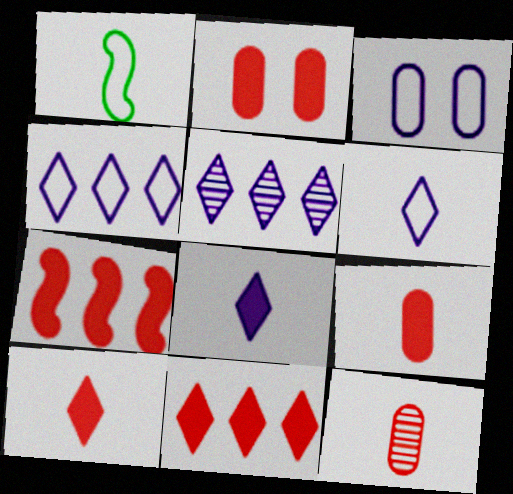[[1, 2, 5], 
[1, 8, 12], 
[2, 7, 10]]